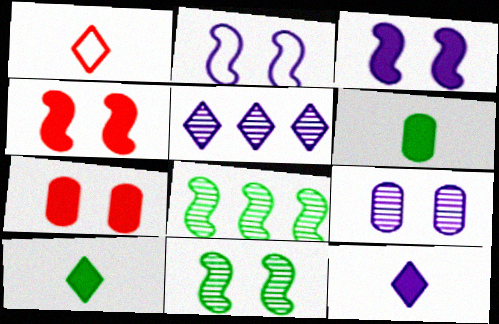[[2, 4, 11]]